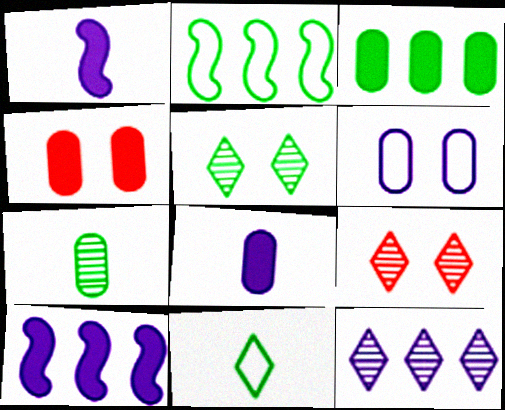[[1, 6, 12], 
[2, 8, 9], 
[3, 4, 8]]